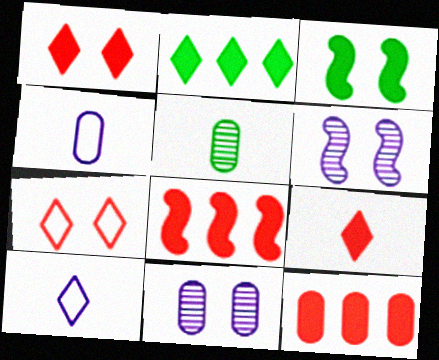[[3, 7, 11]]